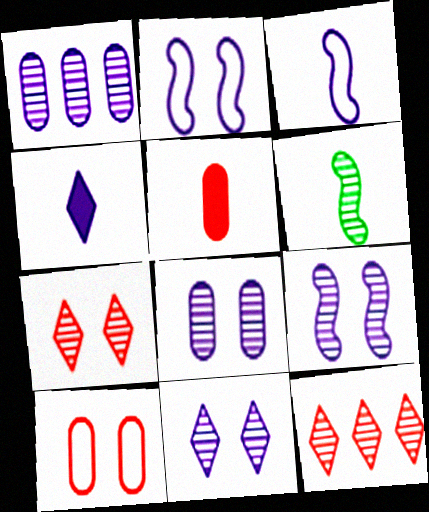[[1, 2, 4], 
[1, 6, 7], 
[6, 8, 12], 
[8, 9, 11]]